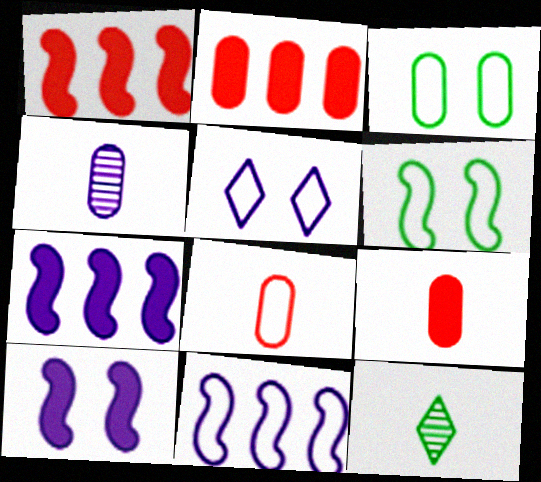[[2, 3, 4], 
[4, 5, 7]]